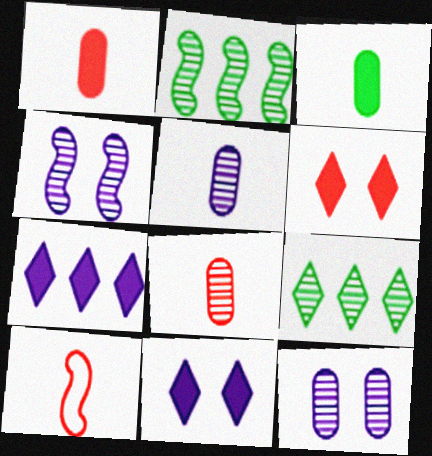[[4, 8, 9]]